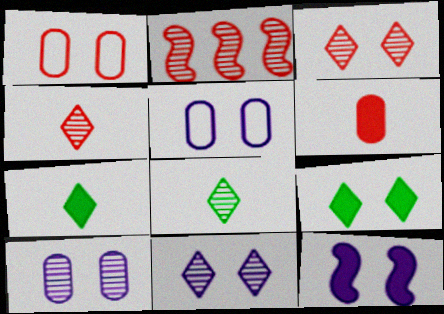[[2, 5, 7], 
[2, 8, 10], 
[5, 11, 12]]